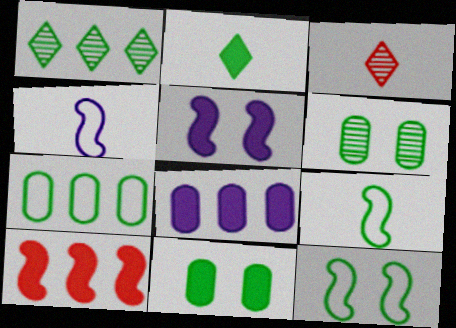[[1, 9, 11], 
[3, 5, 7], 
[3, 8, 12]]